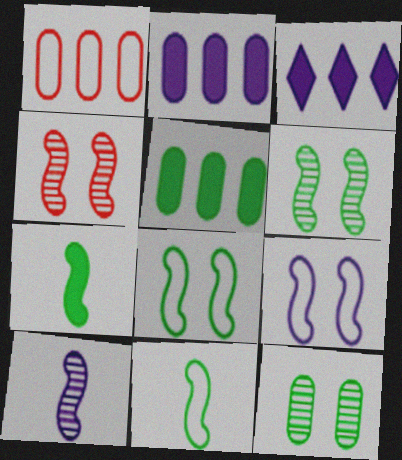[]